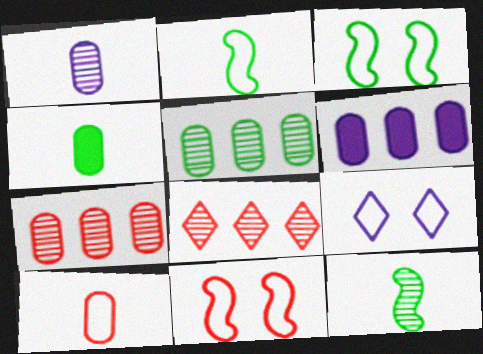[[1, 4, 10]]